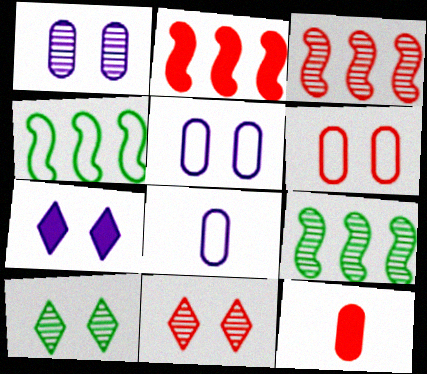[[2, 8, 10]]